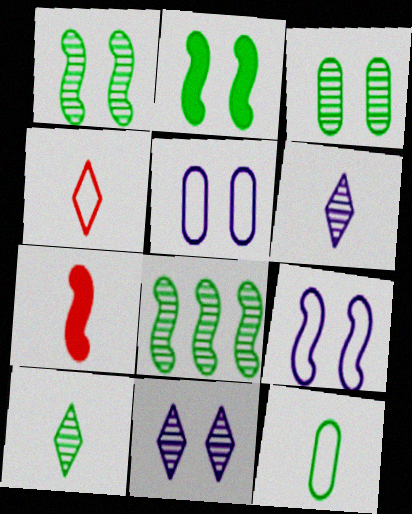[[3, 8, 10], 
[6, 7, 12], 
[7, 8, 9]]